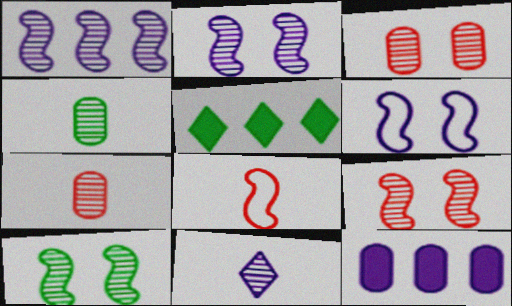[[2, 9, 10], 
[5, 6, 7], 
[6, 11, 12]]